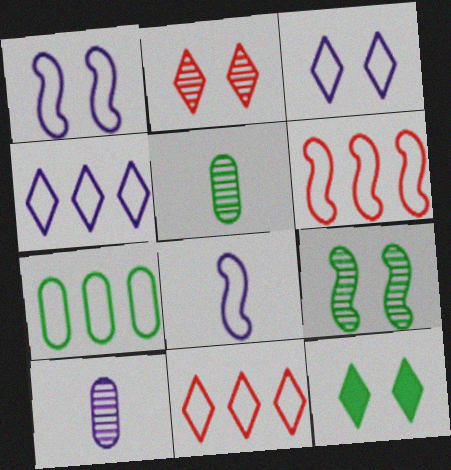[[2, 3, 12], 
[4, 6, 7], 
[6, 10, 12]]